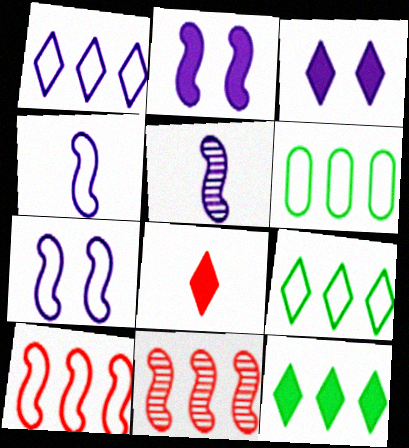[[1, 6, 10], 
[3, 8, 12]]